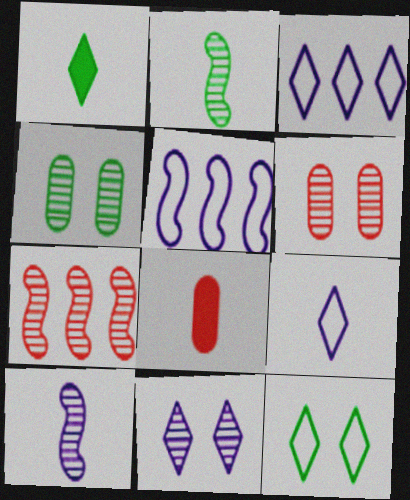[[1, 5, 6], 
[2, 8, 9]]